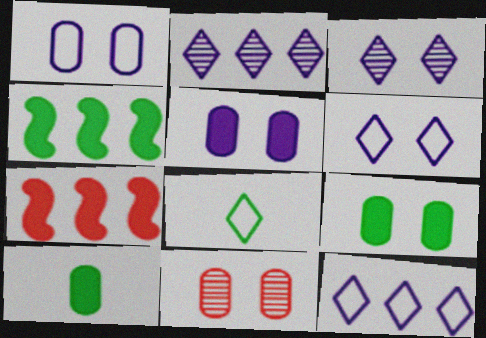[[1, 9, 11]]